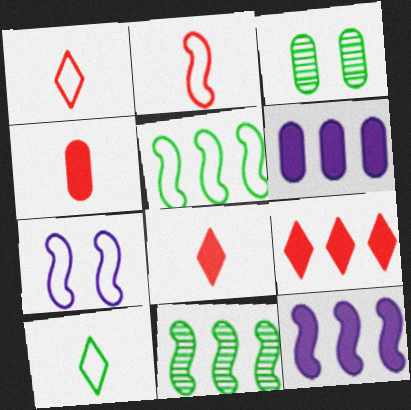[[1, 3, 12], 
[2, 5, 7]]